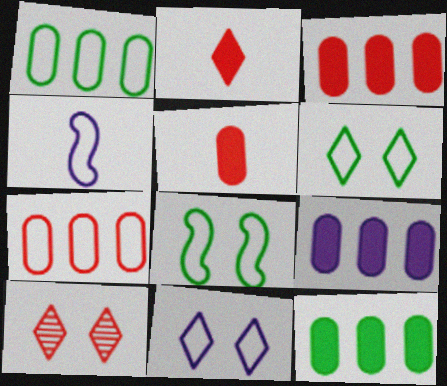[[3, 9, 12], 
[4, 6, 7], 
[4, 10, 12]]